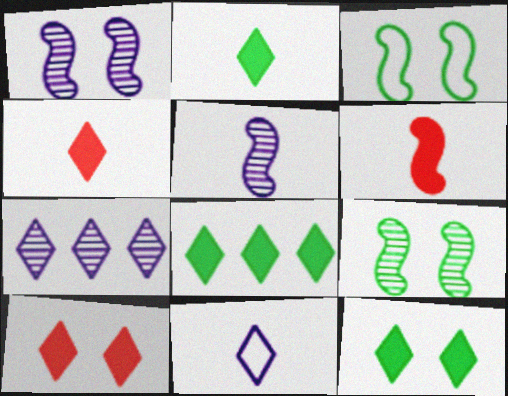[[2, 8, 12]]